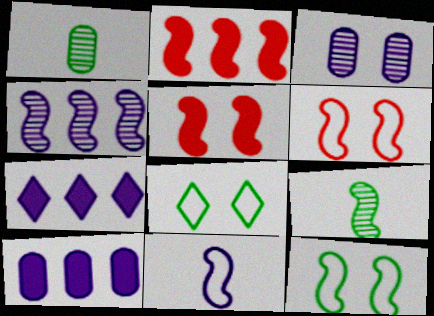[[1, 6, 7], 
[3, 5, 8], 
[3, 7, 11]]